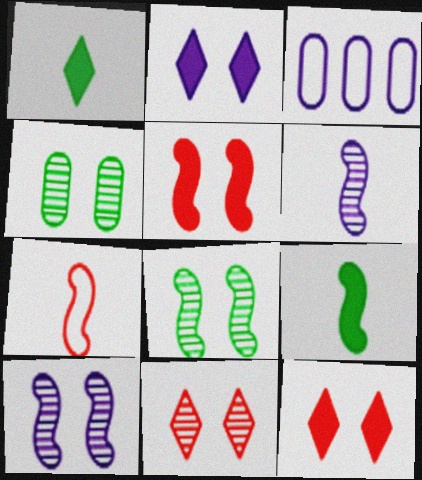[[2, 3, 6], 
[3, 9, 11], 
[4, 10, 11], 
[6, 7, 9]]